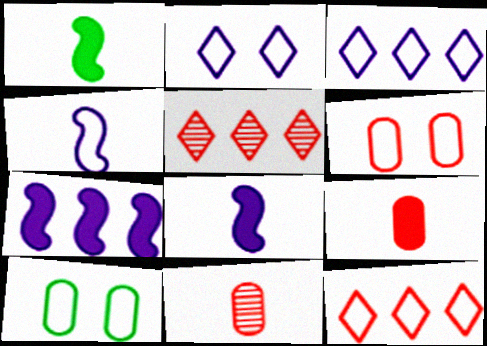[[4, 10, 12], 
[5, 8, 10]]